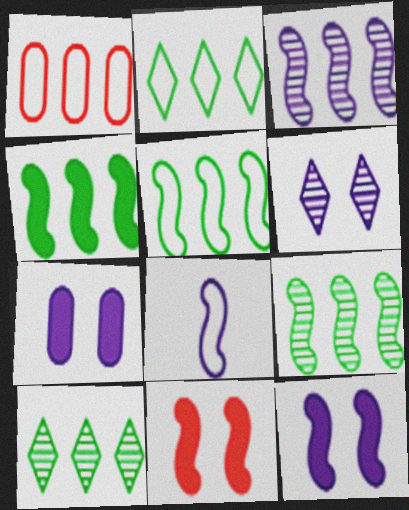[[3, 8, 12], 
[4, 5, 9], 
[8, 9, 11]]